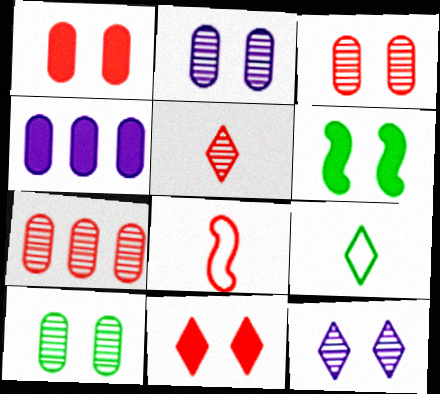[[2, 3, 10], 
[7, 8, 11]]